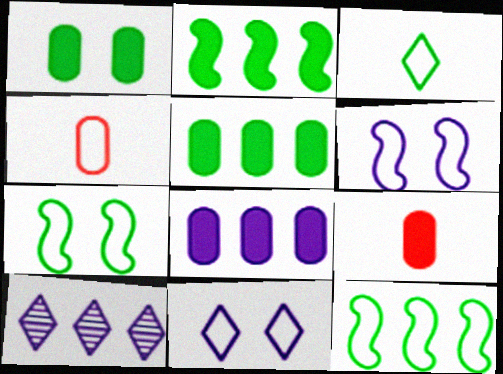[[1, 8, 9], 
[4, 11, 12], 
[7, 9, 10]]